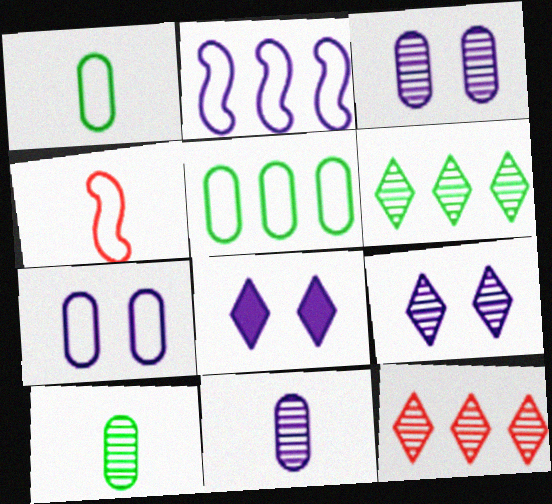[[2, 8, 11]]